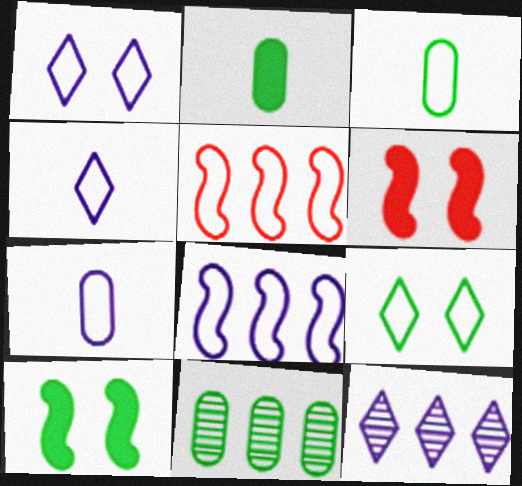[[1, 3, 5], 
[1, 7, 8], 
[3, 6, 12], 
[4, 6, 11], 
[5, 7, 9]]